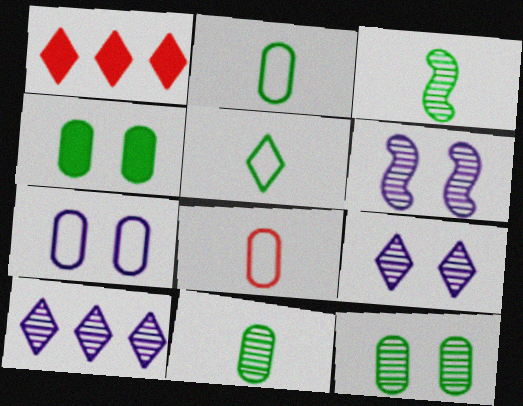[[1, 2, 6], 
[1, 3, 7], 
[1, 5, 9]]